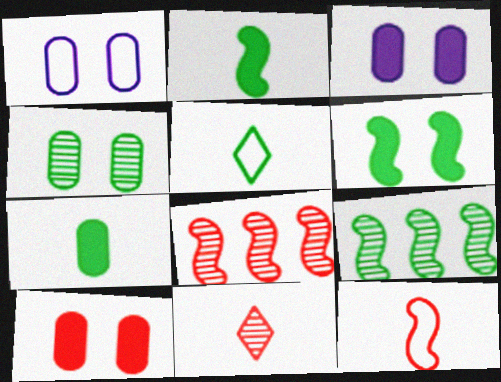[[1, 4, 10], 
[3, 5, 8]]